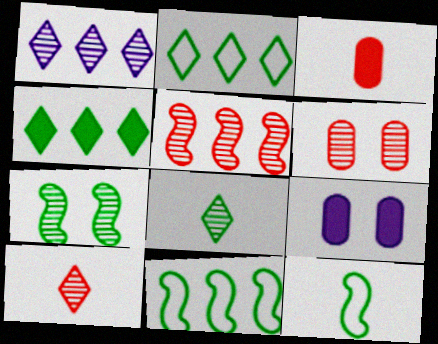[[5, 6, 10], 
[9, 10, 11]]